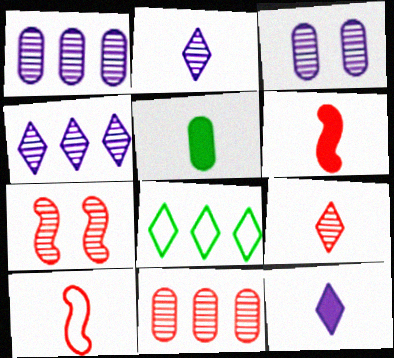[[2, 5, 10], 
[3, 6, 8], 
[5, 6, 12], 
[7, 9, 11]]